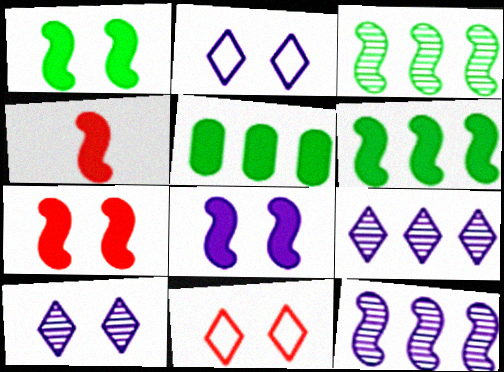[[1, 7, 8], 
[4, 6, 8]]